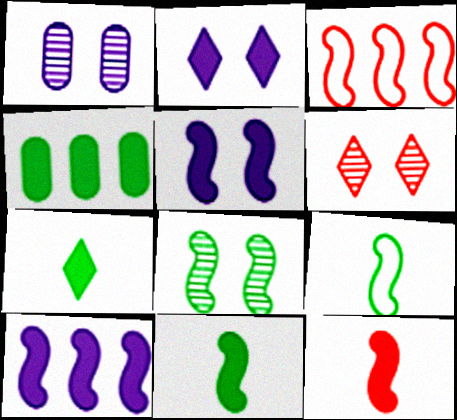[[1, 3, 7], 
[1, 6, 8], 
[2, 4, 12]]